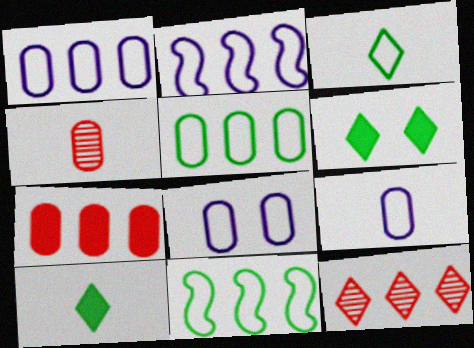[[1, 8, 9], 
[2, 4, 6]]